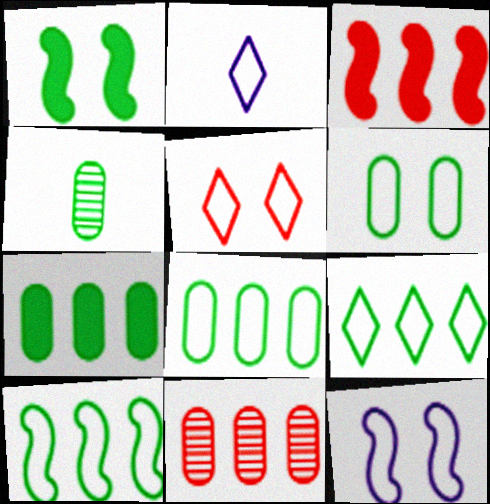[[1, 2, 11], 
[1, 4, 9], 
[2, 5, 9], 
[4, 6, 7], 
[5, 6, 12], 
[8, 9, 10]]